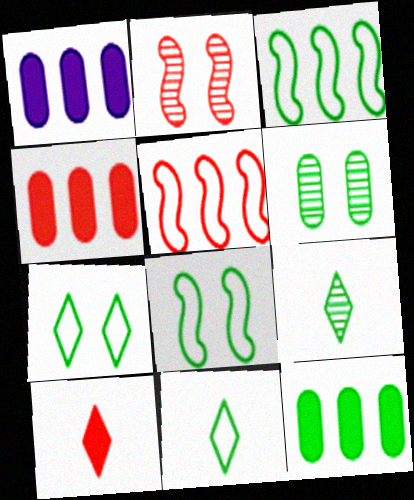[[1, 2, 11], 
[1, 4, 12], 
[8, 9, 12]]